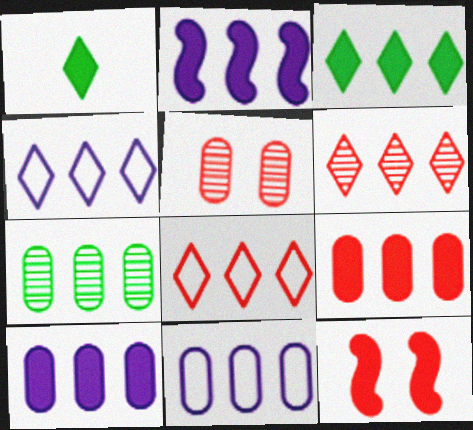[[1, 10, 12], 
[2, 3, 9], 
[2, 7, 8], 
[3, 4, 6], 
[7, 9, 11]]